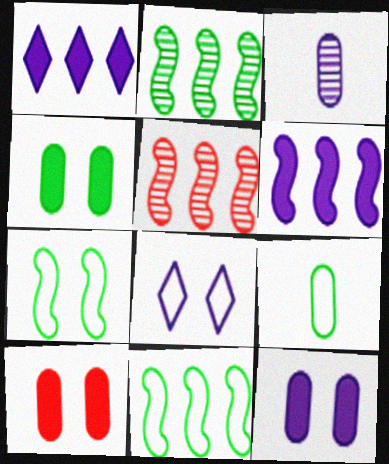[[3, 6, 8], 
[4, 10, 12], 
[5, 6, 11]]